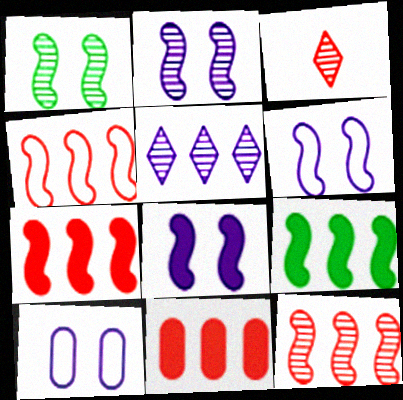[[2, 6, 8], 
[3, 9, 10], 
[4, 7, 12]]